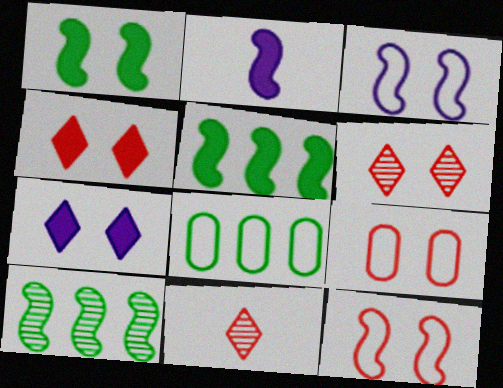[[2, 6, 8], 
[2, 10, 12]]